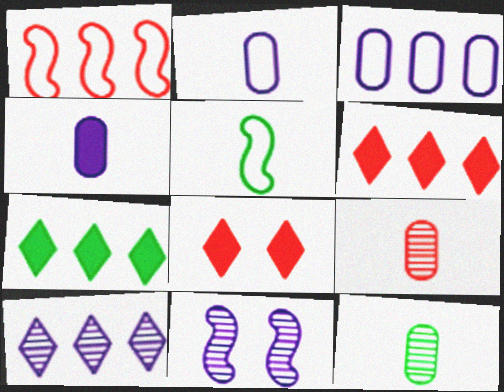[[1, 8, 9]]